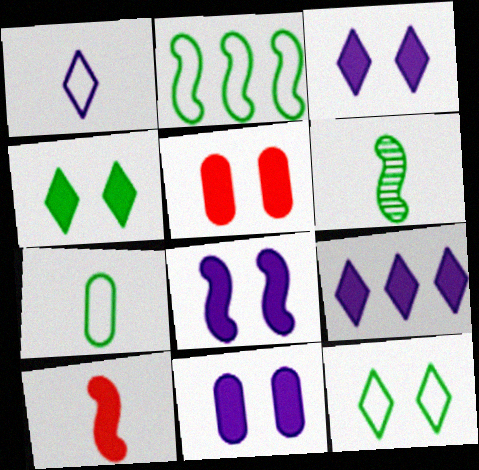[[2, 7, 12], 
[3, 8, 11], 
[4, 5, 8]]